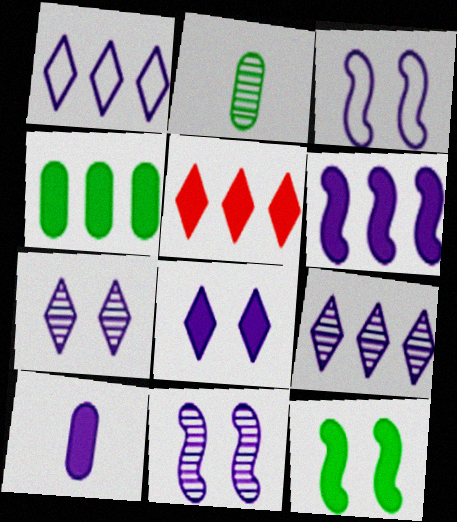[[1, 10, 11], 
[2, 3, 5], 
[3, 9, 10], 
[4, 5, 6], 
[5, 10, 12], 
[6, 8, 10]]